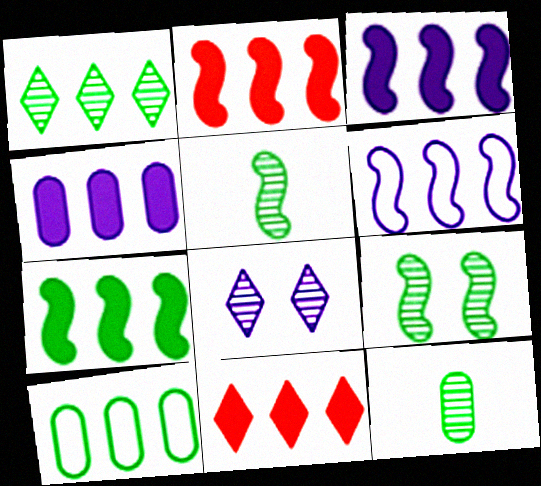[[1, 7, 10], 
[1, 9, 12], 
[2, 3, 7], 
[4, 7, 11]]